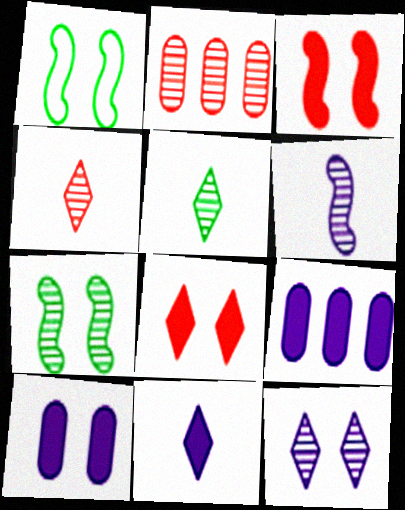[[1, 2, 11], 
[1, 4, 9]]